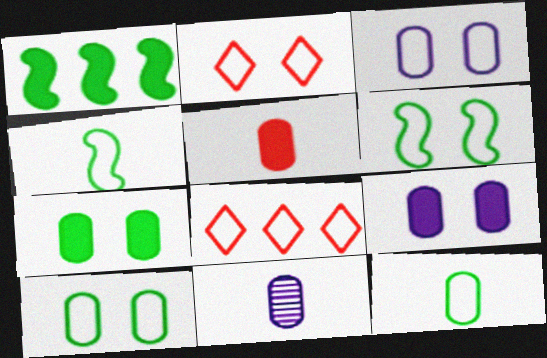[[1, 2, 11], 
[2, 3, 6], 
[3, 4, 8], 
[5, 11, 12]]